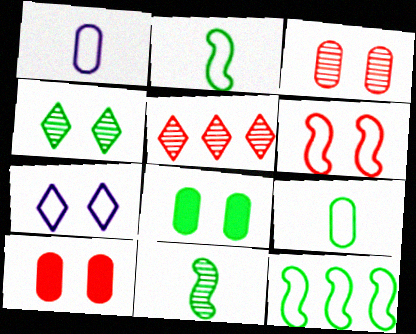[]